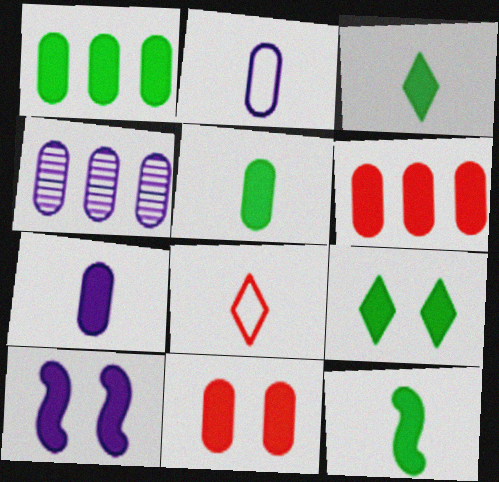[[1, 7, 11], 
[1, 9, 12], 
[3, 5, 12], 
[3, 6, 10], 
[9, 10, 11]]